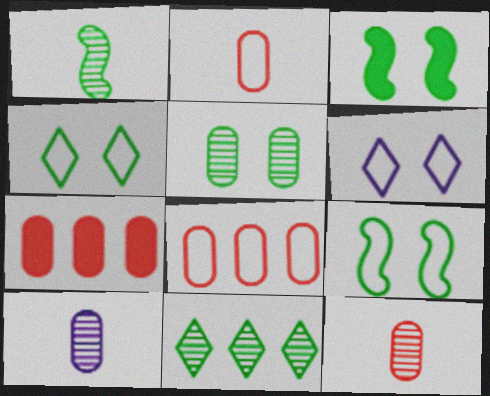[[1, 5, 11], 
[1, 6, 7], 
[3, 4, 5]]